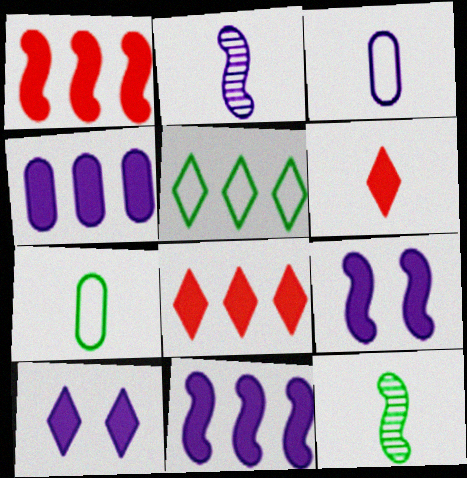[[2, 6, 7], 
[3, 6, 12]]